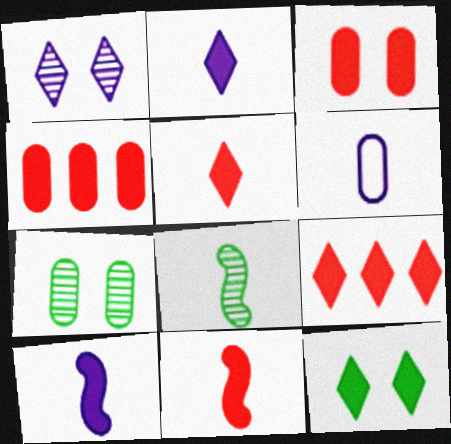[[2, 9, 12], 
[3, 9, 11], 
[4, 6, 7], 
[4, 10, 12], 
[5, 6, 8]]